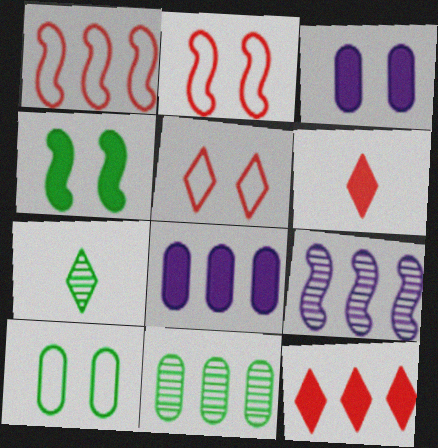[[1, 3, 7], 
[2, 7, 8], 
[4, 6, 8], 
[6, 9, 10]]